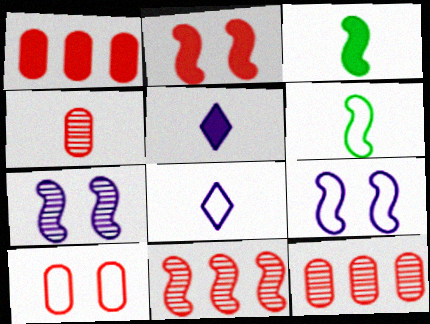[[1, 4, 10], 
[3, 4, 8], 
[3, 9, 11], 
[4, 5, 6]]